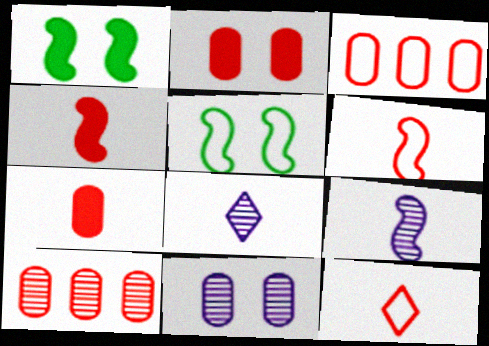[[1, 3, 8]]